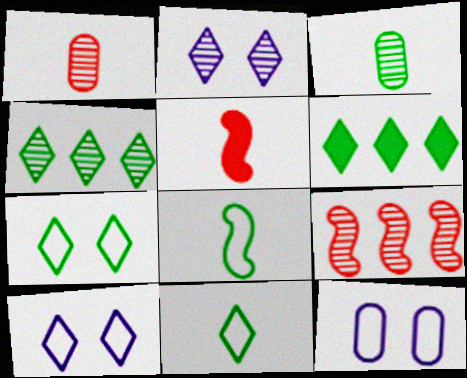[[2, 3, 9], 
[4, 5, 12]]